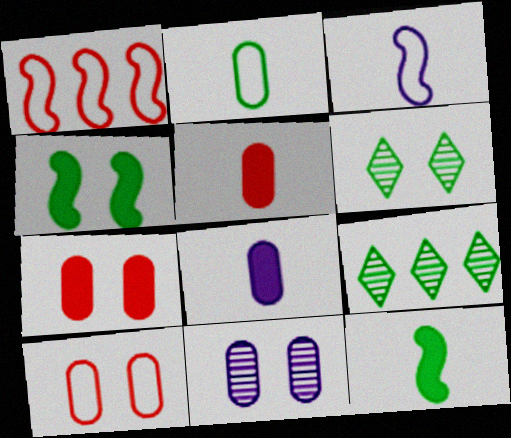[[1, 6, 8], 
[2, 4, 9], 
[3, 7, 9]]